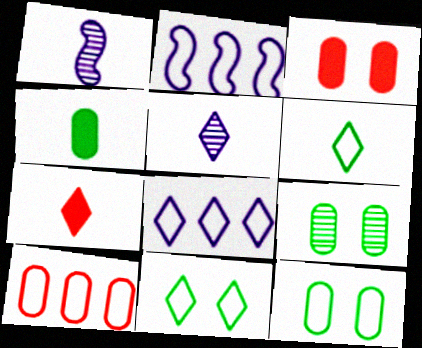[[2, 7, 9], 
[5, 6, 7]]